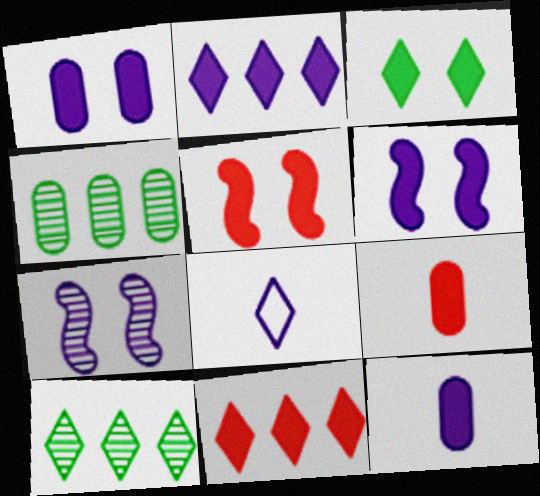[[1, 3, 5], 
[2, 6, 12], 
[4, 5, 8], 
[5, 9, 11]]